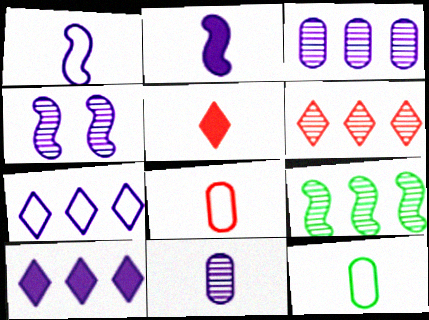[[3, 6, 9]]